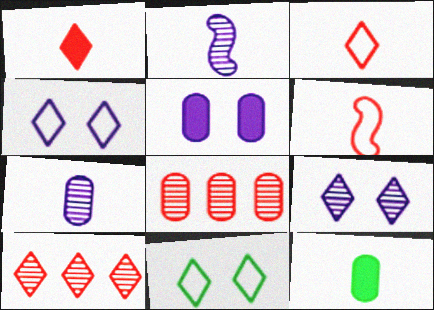[[2, 3, 12]]